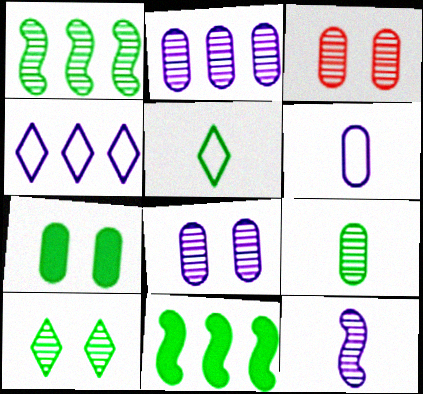[[1, 5, 7], 
[1, 9, 10], 
[2, 3, 9]]